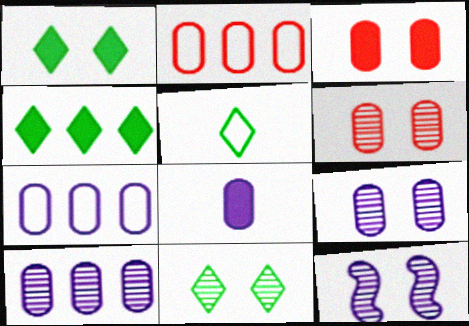[[4, 5, 11], 
[6, 11, 12], 
[7, 8, 9]]